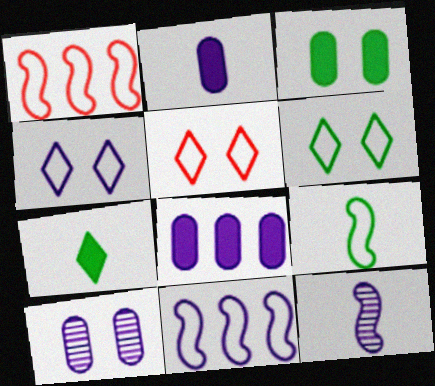[[1, 7, 10], 
[4, 5, 6], 
[4, 8, 12]]